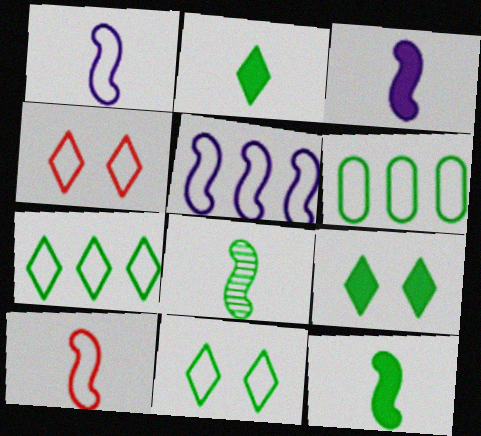[[1, 4, 6], 
[3, 8, 10], 
[6, 8, 9]]